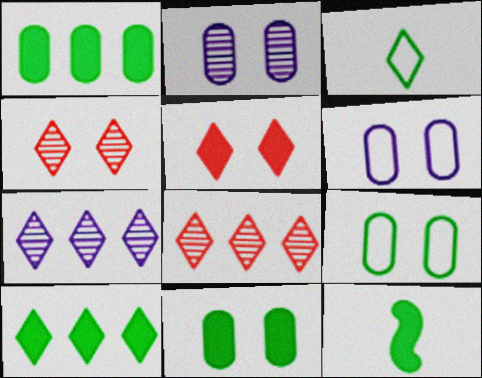[[3, 5, 7], 
[6, 8, 12], 
[10, 11, 12]]